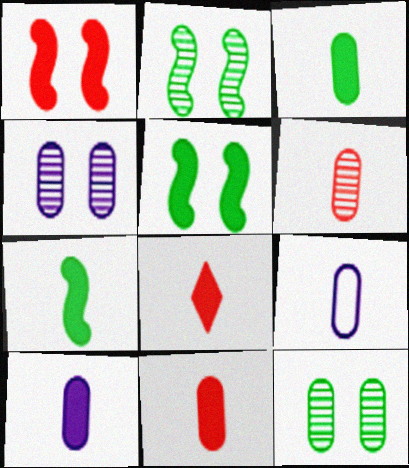[[3, 6, 9], 
[3, 10, 11], 
[7, 8, 10]]